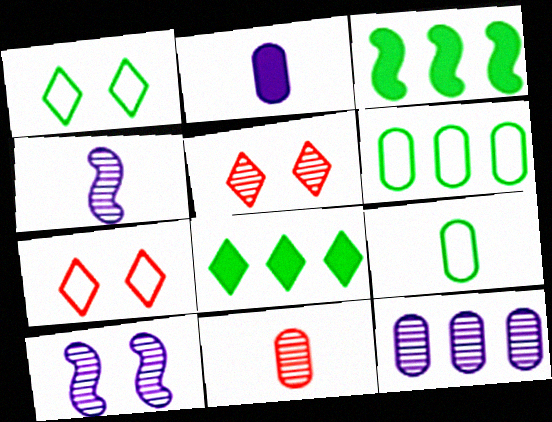[[2, 9, 11]]